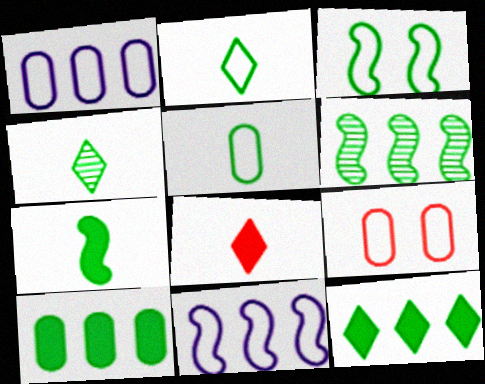[[1, 5, 9], 
[2, 9, 11], 
[3, 4, 10], 
[3, 6, 7], 
[4, 5, 7]]